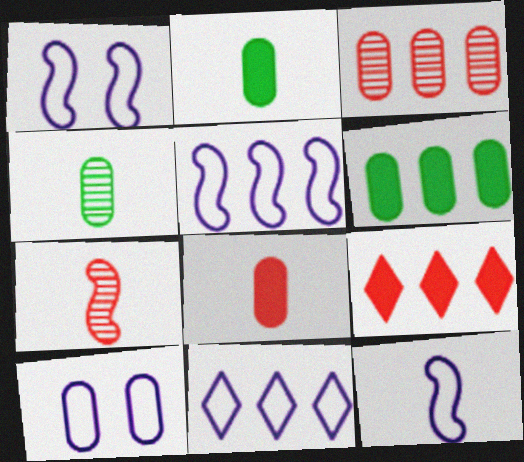[[1, 4, 9], 
[1, 5, 12], 
[2, 3, 10], 
[10, 11, 12]]